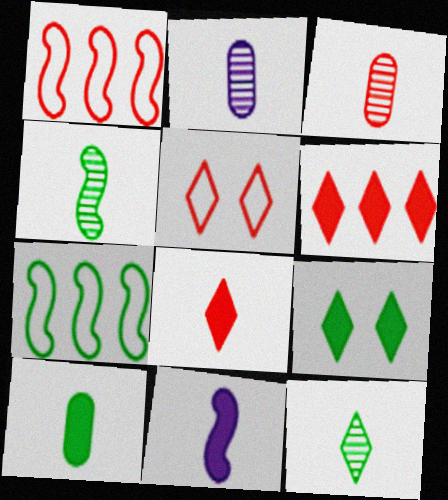[[1, 2, 9], 
[8, 10, 11]]